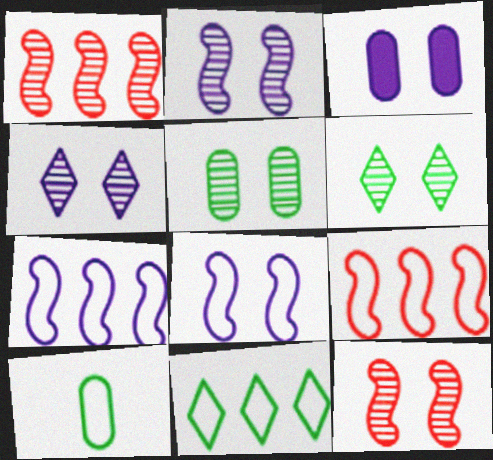[[3, 4, 8], 
[4, 5, 12]]